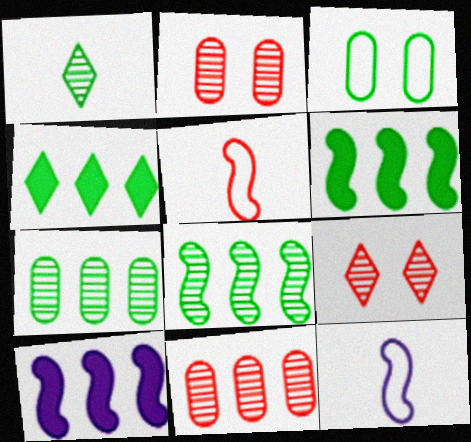[[1, 3, 6], 
[2, 4, 12]]